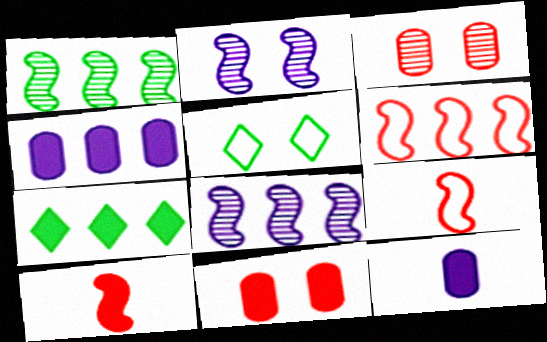[[2, 5, 11]]